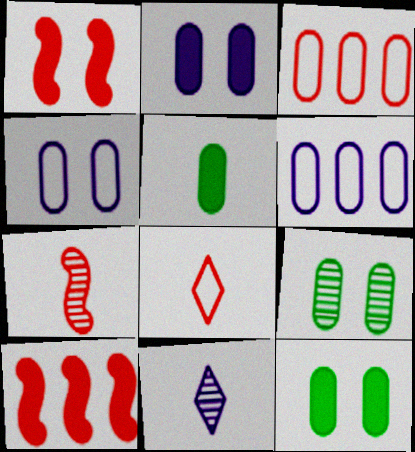[]